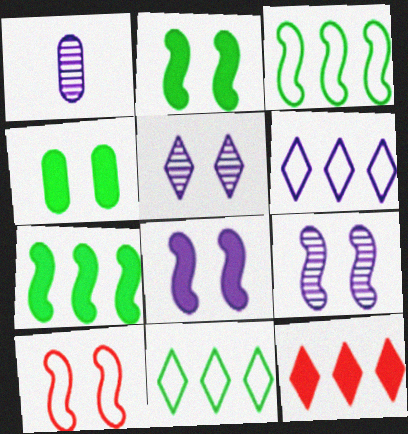[[1, 6, 8], 
[2, 9, 10], 
[4, 5, 10]]